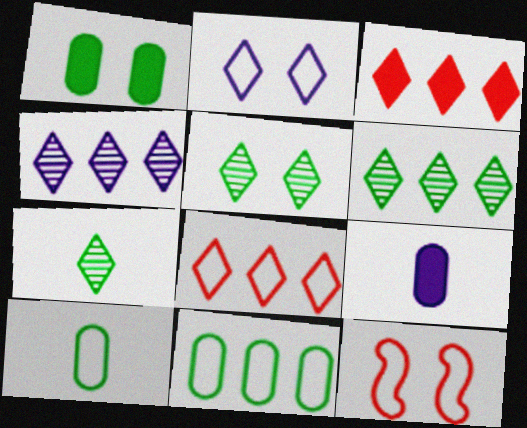[[2, 3, 7], 
[5, 6, 7], 
[6, 9, 12]]